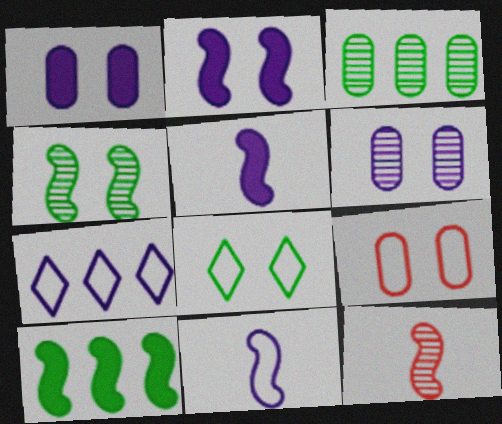[[5, 6, 7]]